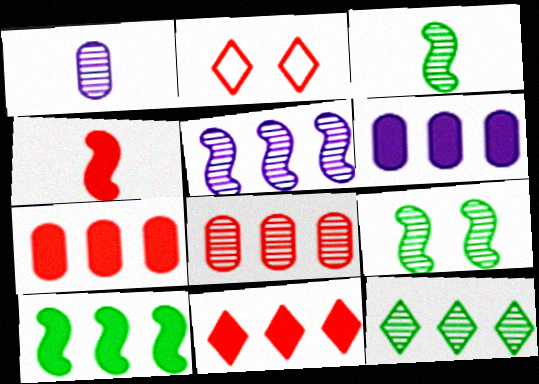[[1, 2, 10], 
[2, 3, 6], 
[2, 4, 8], 
[5, 8, 12], 
[6, 10, 11]]